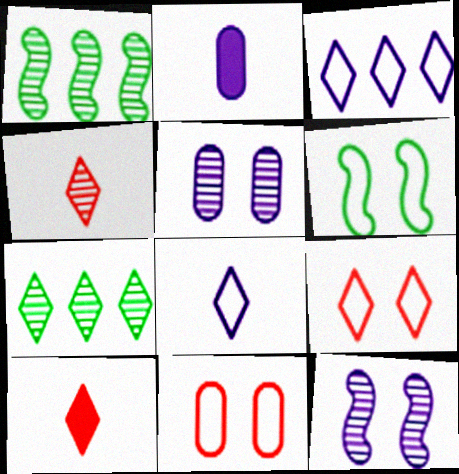[[1, 2, 9], 
[1, 4, 5], 
[2, 3, 12]]